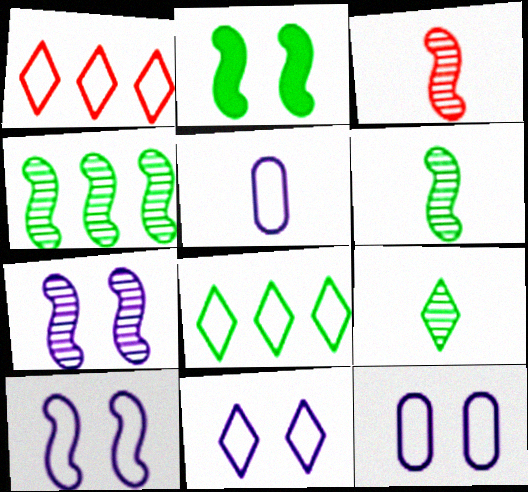[[3, 4, 7], 
[10, 11, 12]]